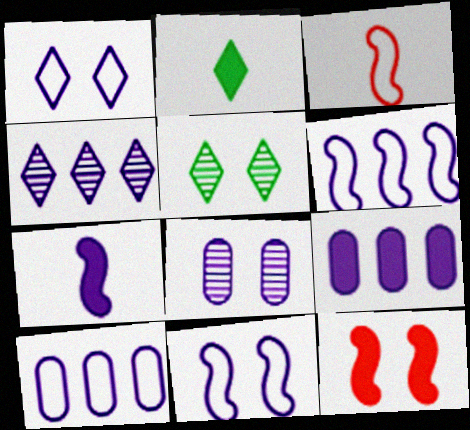[[2, 9, 12], 
[3, 5, 9], 
[4, 6, 9]]